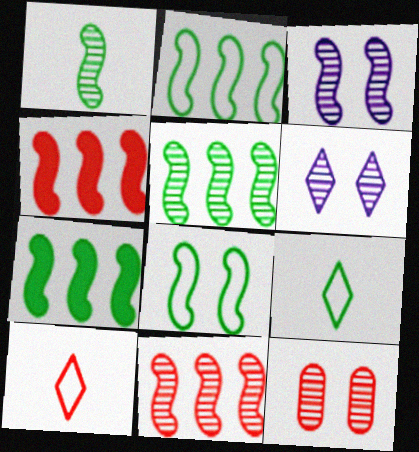[[1, 3, 11], 
[1, 7, 8], 
[2, 5, 7], 
[4, 10, 12]]